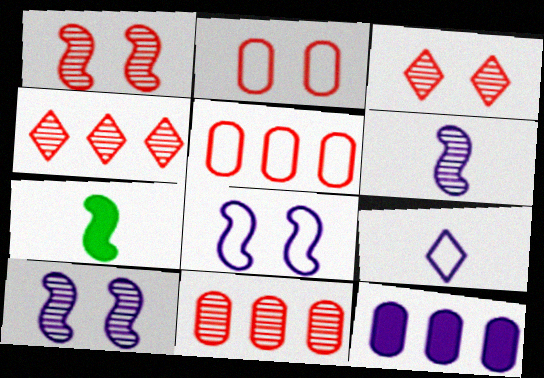[[9, 10, 12]]